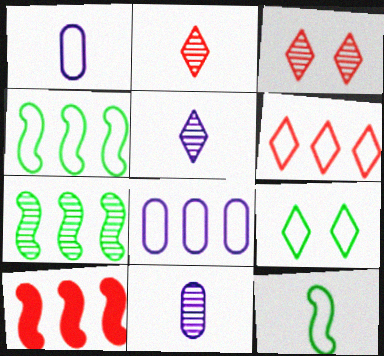[[3, 7, 11], 
[4, 6, 8], 
[9, 10, 11]]